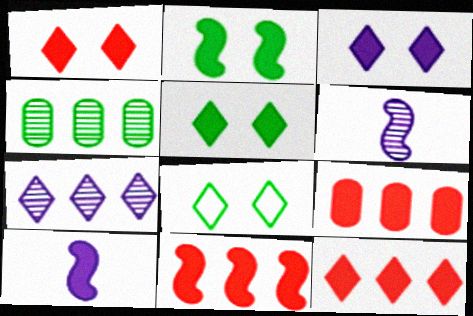[[1, 3, 5], 
[2, 10, 11], 
[5, 9, 10], 
[6, 8, 9], 
[9, 11, 12]]